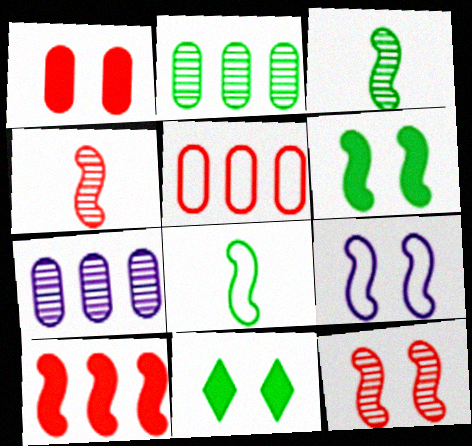[[2, 8, 11], 
[3, 9, 10], 
[6, 9, 12]]